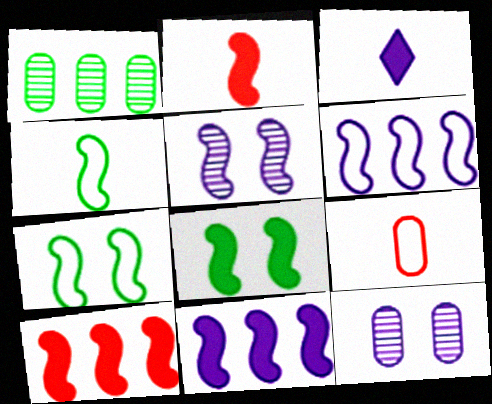[[2, 8, 11], 
[3, 6, 12], 
[4, 5, 10]]